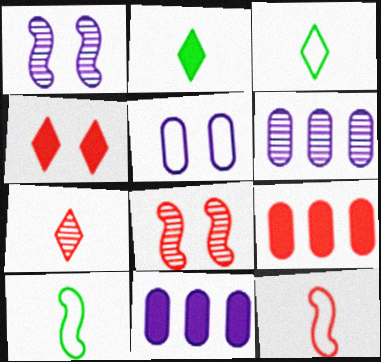[[1, 3, 9], 
[3, 8, 11], 
[4, 6, 10]]